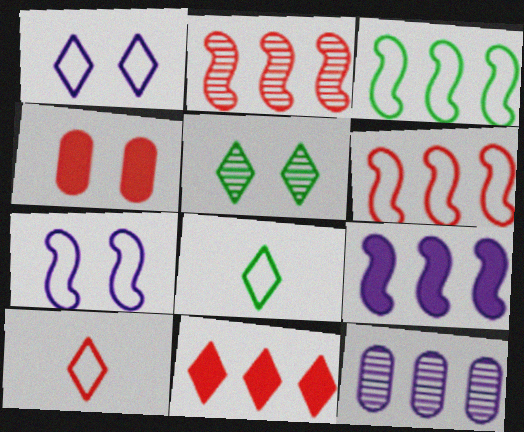[[2, 3, 9], 
[2, 4, 10], 
[3, 11, 12], 
[4, 5, 7]]